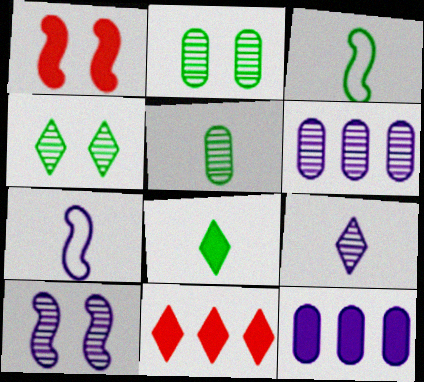[[1, 8, 12], 
[2, 7, 11], 
[3, 5, 8], 
[6, 9, 10]]